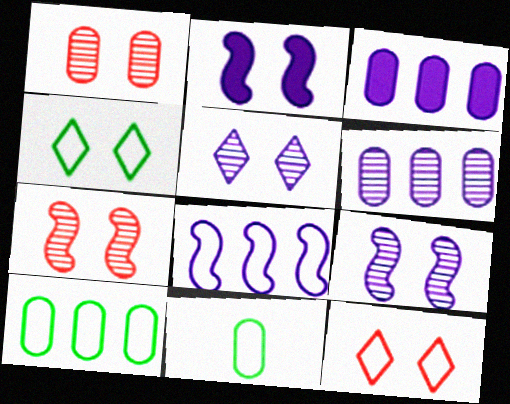[[1, 2, 4], 
[1, 3, 11], 
[8, 11, 12]]